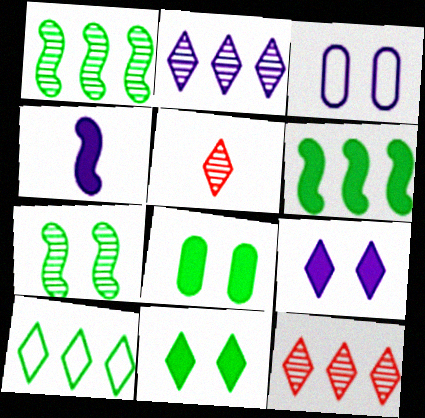[[2, 3, 4], 
[3, 5, 6], 
[5, 9, 10]]